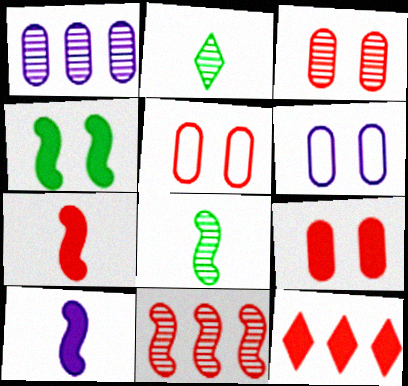[[3, 5, 9], 
[6, 8, 12], 
[7, 9, 12]]